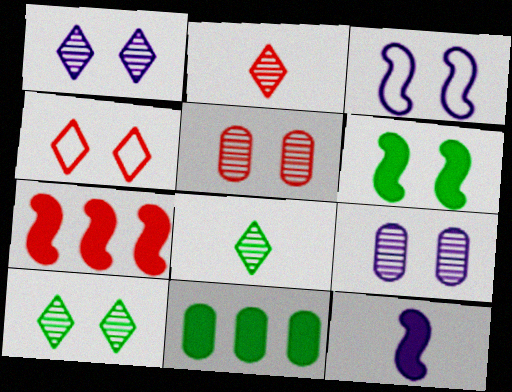[[2, 3, 11], 
[4, 6, 9], 
[6, 7, 12]]